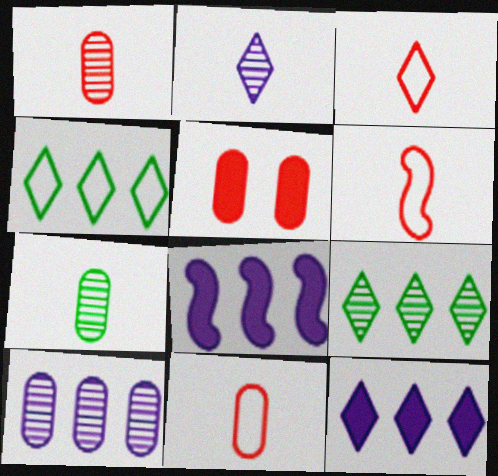[[3, 6, 11]]